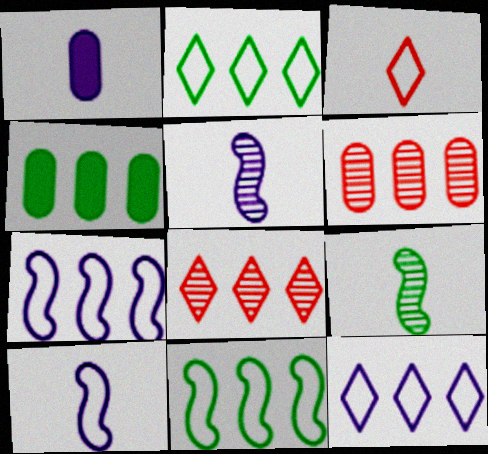[[1, 3, 9], 
[4, 7, 8]]